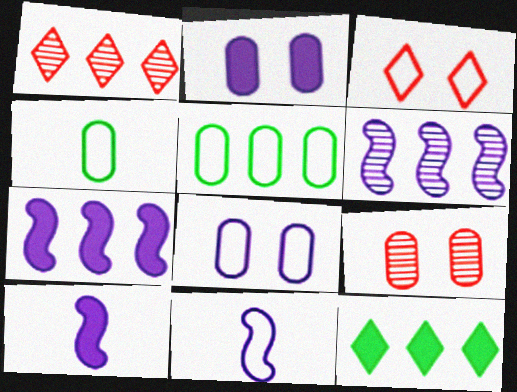[[1, 5, 7], 
[3, 5, 11], 
[9, 11, 12]]